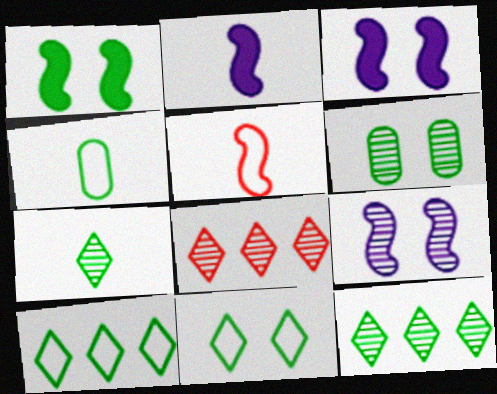[[1, 4, 12], 
[1, 6, 11], 
[3, 4, 8]]